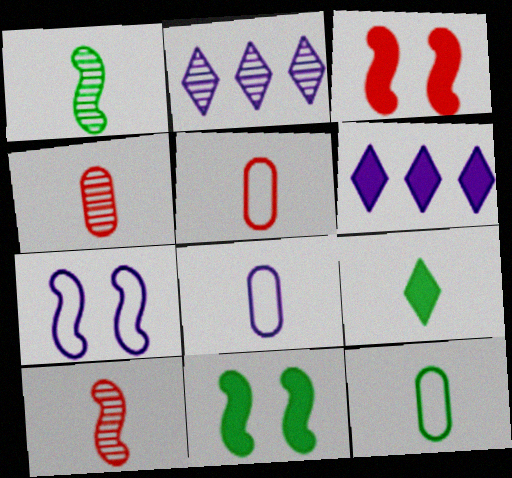[[1, 9, 12], 
[2, 3, 12], 
[2, 5, 11], 
[5, 8, 12], 
[8, 9, 10]]